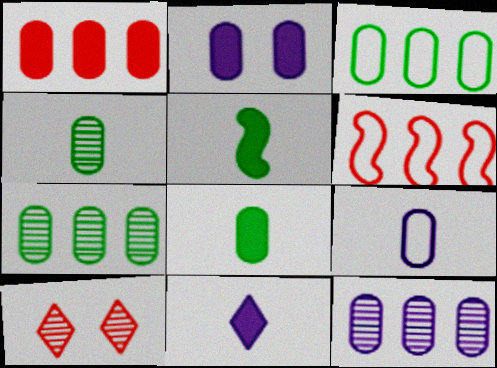[[1, 2, 8], 
[1, 3, 12], 
[2, 9, 12]]